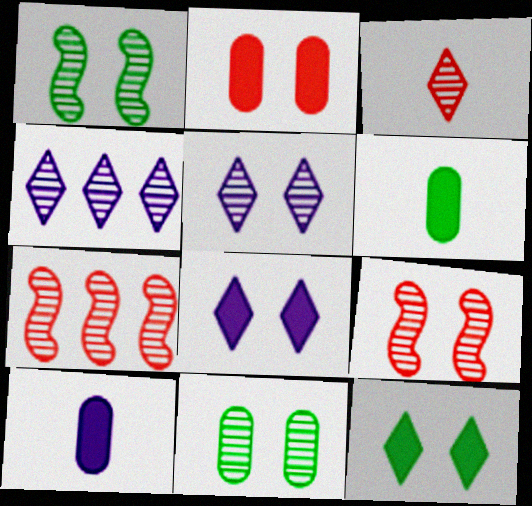[[5, 9, 11]]